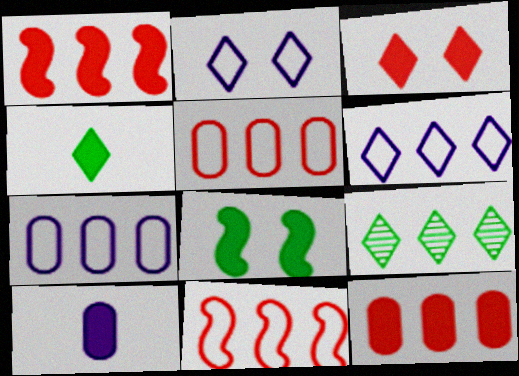[[1, 7, 9]]